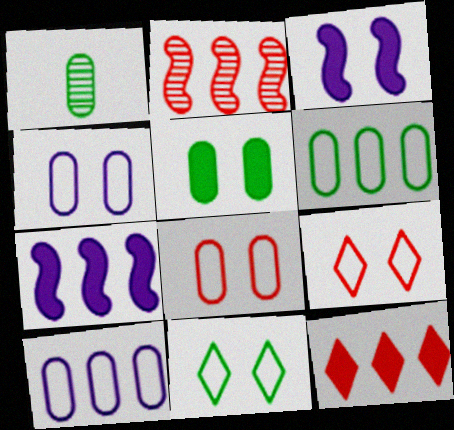[[1, 5, 6], 
[1, 7, 9]]